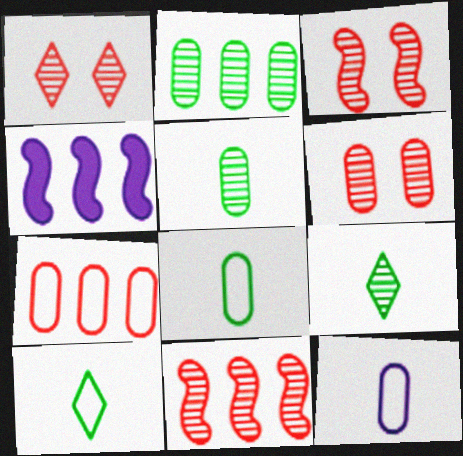[[1, 3, 6], 
[1, 4, 8], 
[4, 6, 10]]